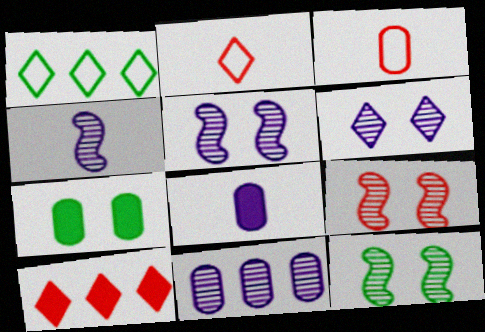[[1, 8, 9], 
[3, 7, 11], 
[3, 9, 10], 
[4, 6, 11], 
[5, 9, 12]]